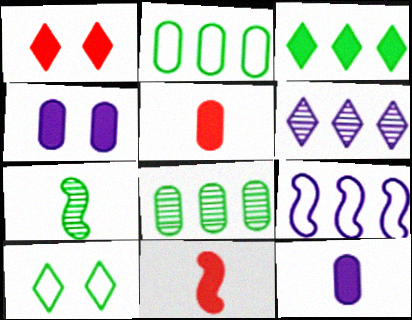[[3, 4, 11]]